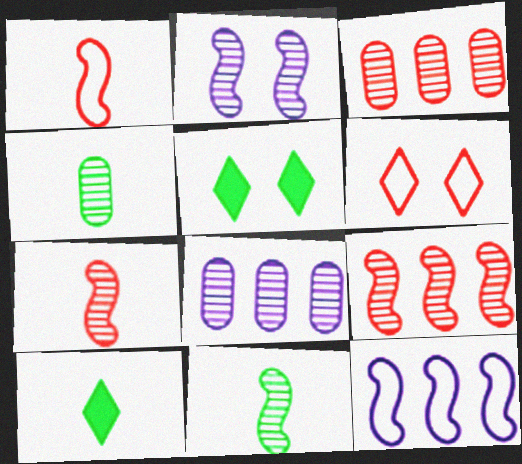[[1, 5, 8], 
[2, 9, 11]]